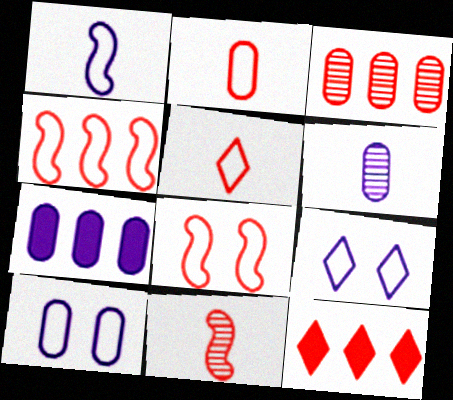[[3, 4, 12], 
[6, 7, 10]]